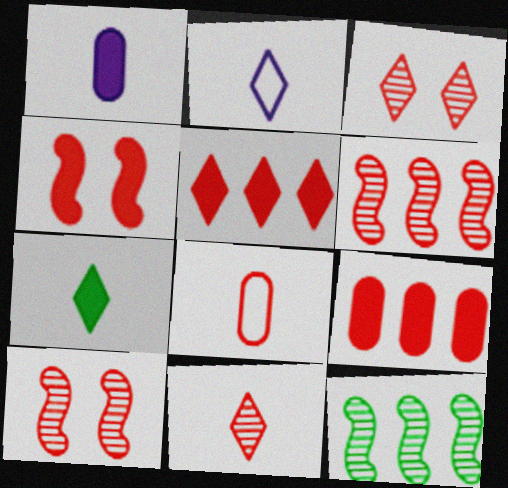[[2, 7, 11], 
[5, 8, 10]]